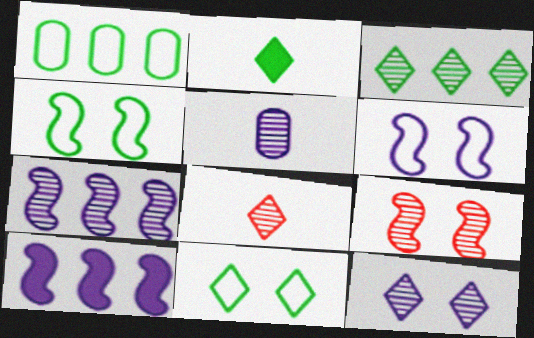[[2, 3, 11], 
[3, 5, 9], 
[3, 8, 12], 
[5, 7, 12]]